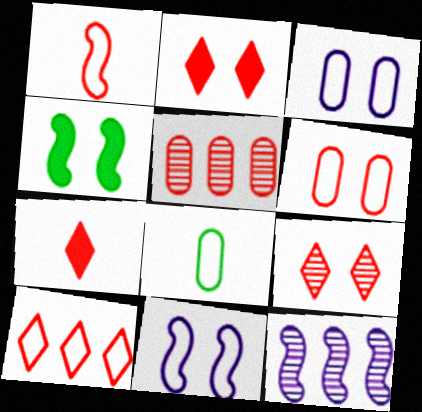[[1, 2, 5], 
[1, 4, 12], 
[1, 6, 10], 
[2, 8, 12], 
[3, 4, 9], 
[7, 9, 10], 
[8, 10, 11]]